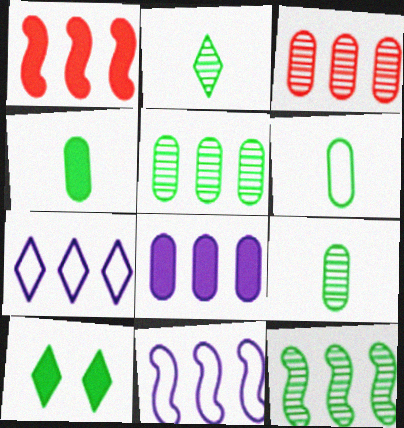[[1, 5, 7], 
[1, 11, 12], 
[4, 6, 9], 
[6, 10, 12]]